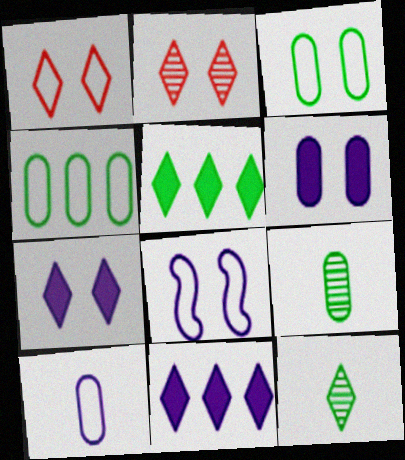[[1, 3, 8], 
[1, 11, 12]]